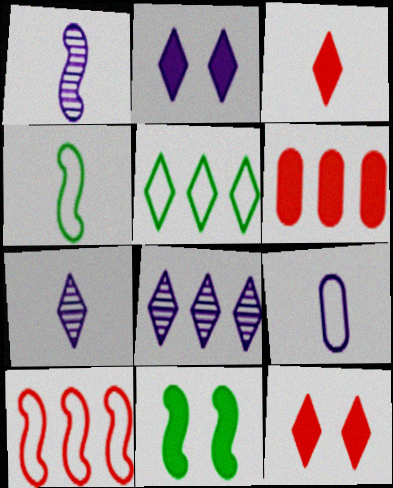[[1, 10, 11], 
[5, 7, 12]]